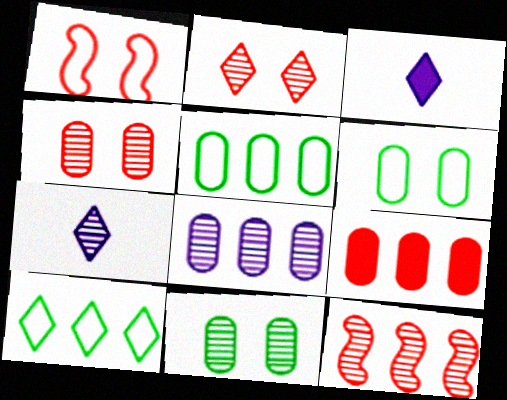[[2, 3, 10], 
[3, 6, 12], 
[5, 8, 9], 
[7, 11, 12]]